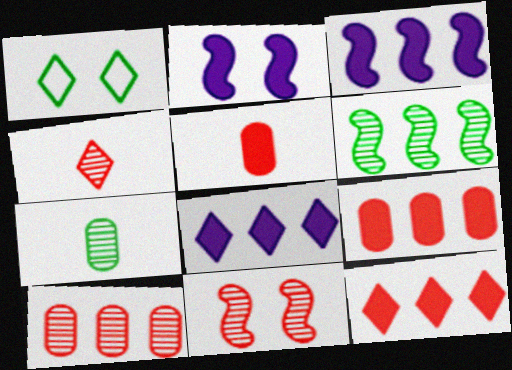[[1, 4, 8], 
[4, 10, 11]]